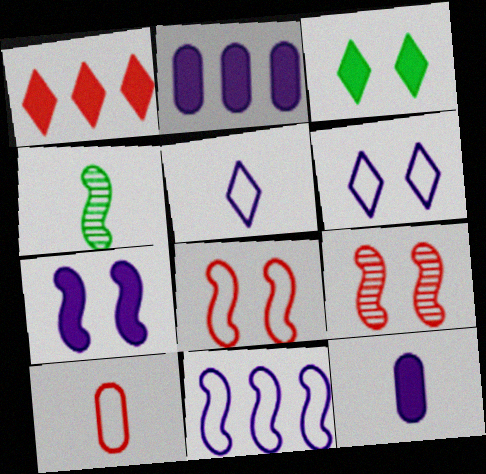[[1, 9, 10]]